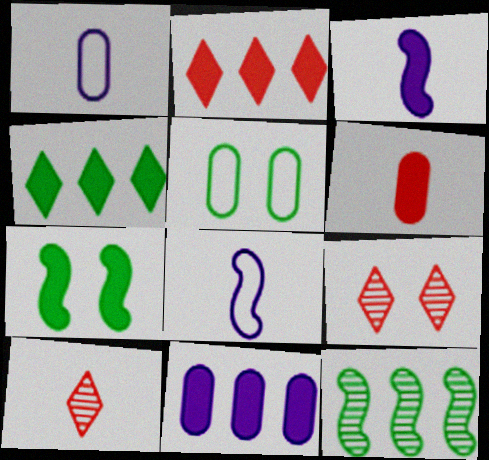[]